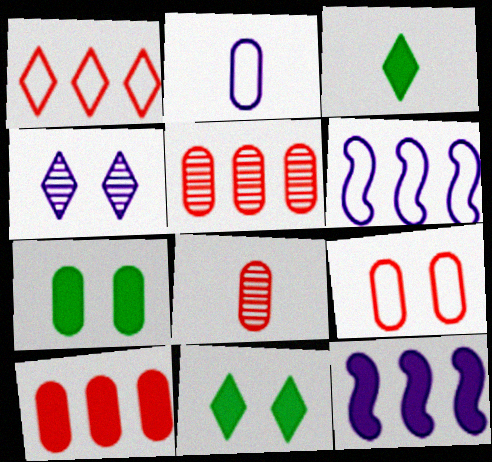[[1, 3, 4], 
[2, 4, 12], 
[2, 5, 7], 
[6, 8, 11], 
[8, 9, 10]]